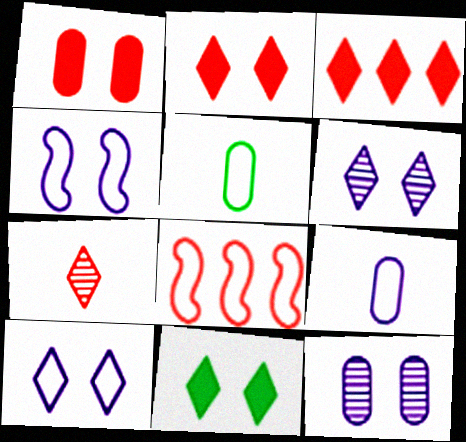[[1, 7, 8], 
[5, 8, 10]]